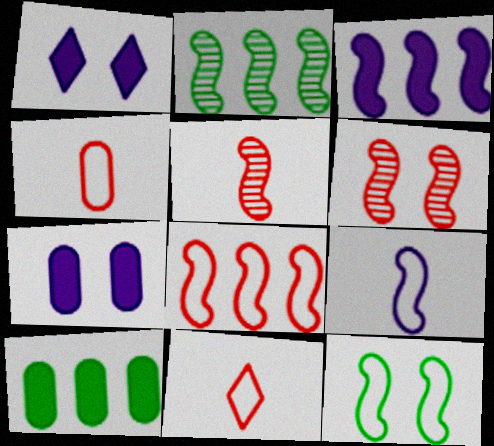[[1, 2, 4], 
[2, 3, 8], 
[2, 7, 11], 
[3, 5, 12], 
[8, 9, 12]]